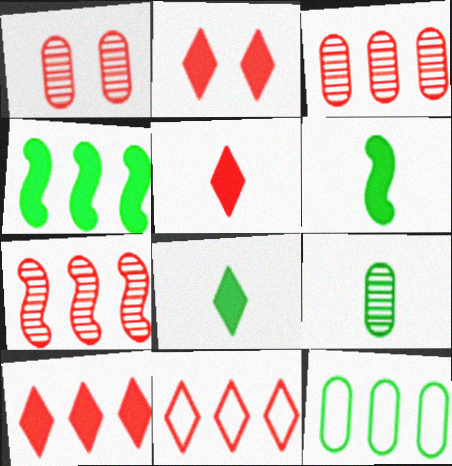[[2, 5, 10]]